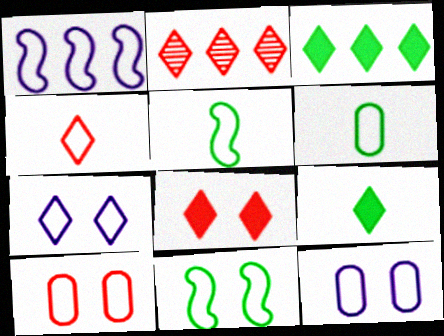[[2, 4, 8], 
[2, 7, 9], 
[7, 10, 11]]